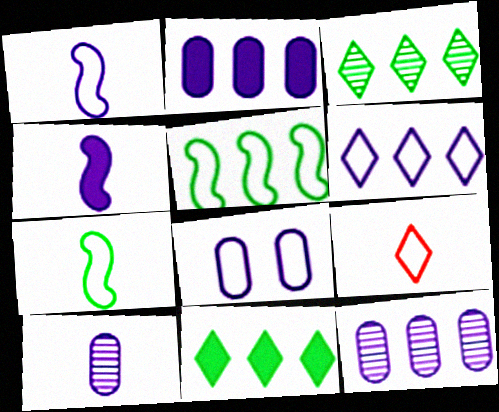[[1, 6, 8], 
[2, 8, 10], 
[5, 8, 9]]